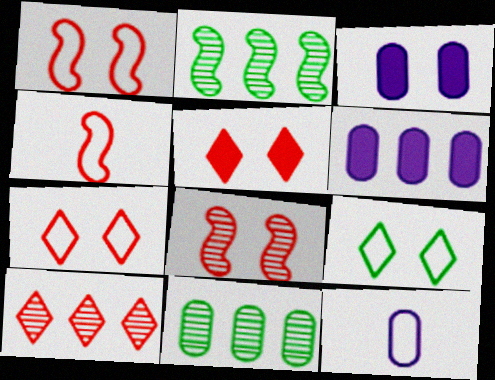[[2, 5, 12], 
[3, 8, 9]]